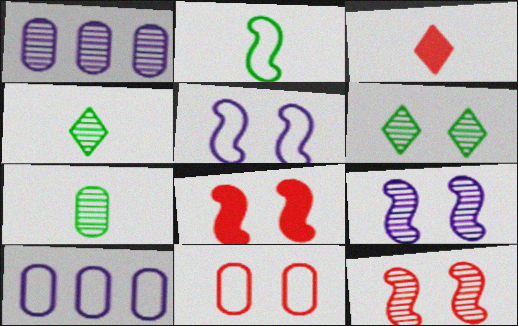[[1, 4, 12], 
[4, 8, 10]]